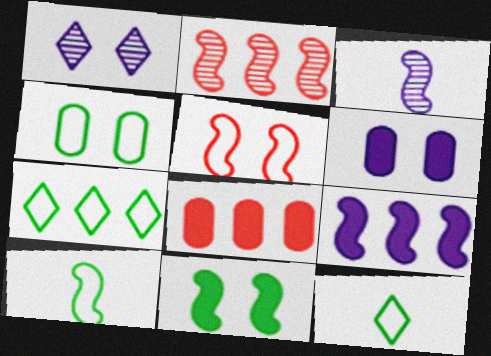[[1, 8, 10], 
[2, 6, 12], 
[4, 7, 10]]